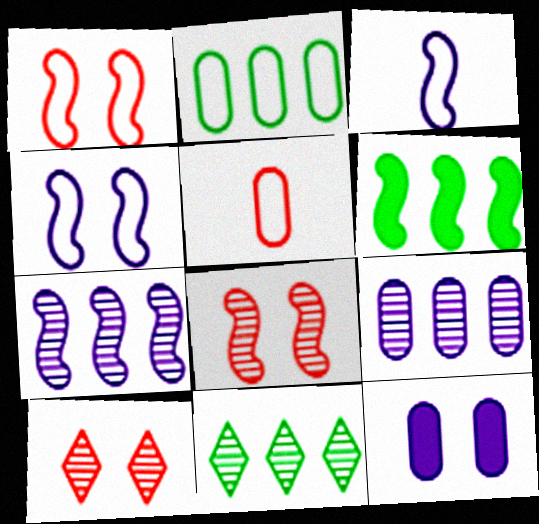[[2, 6, 11], 
[3, 6, 8]]